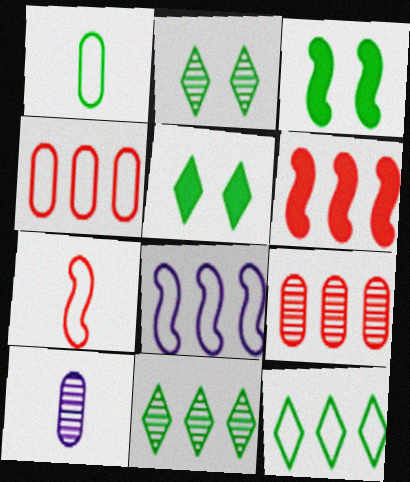[[1, 3, 11], 
[4, 8, 12]]